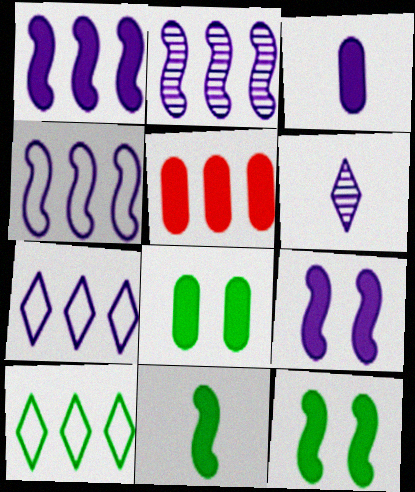[[1, 2, 4], 
[2, 5, 10], 
[3, 5, 8]]